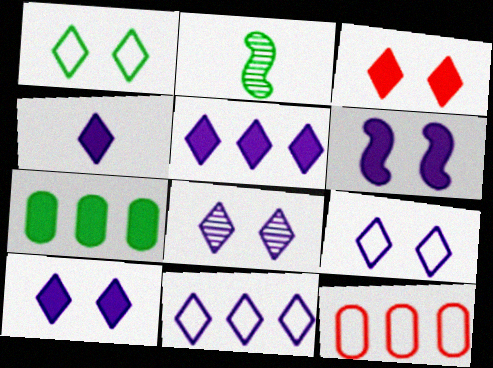[[1, 2, 7], 
[1, 3, 8], 
[2, 10, 12], 
[4, 5, 10], 
[4, 8, 11], 
[8, 9, 10]]